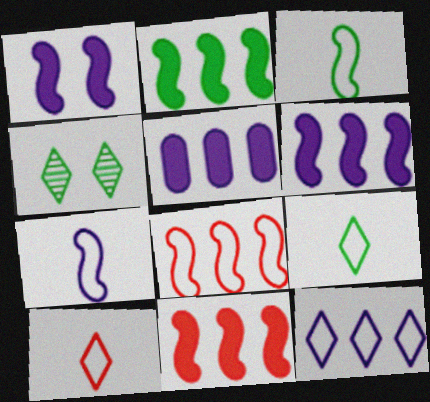[[2, 6, 11]]